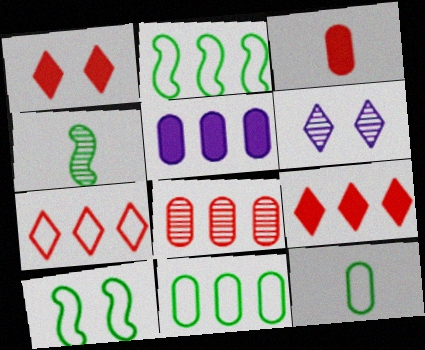[[2, 3, 6], 
[4, 6, 8], 
[5, 8, 11]]